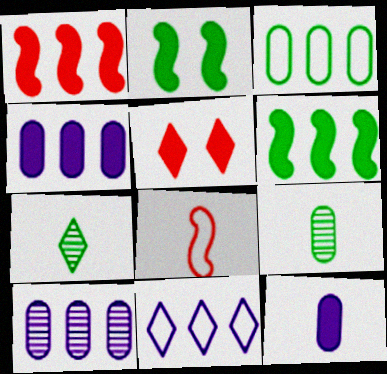[[2, 3, 7], 
[5, 6, 12], 
[5, 7, 11], 
[7, 8, 12]]